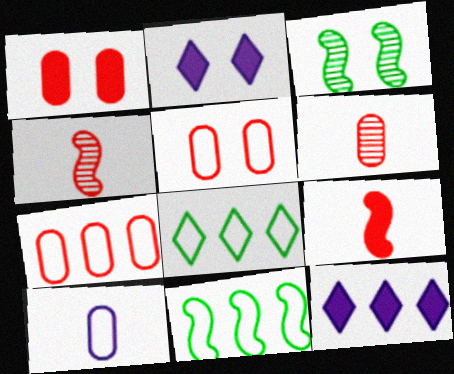[[1, 6, 7], 
[2, 3, 5], 
[2, 6, 11]]